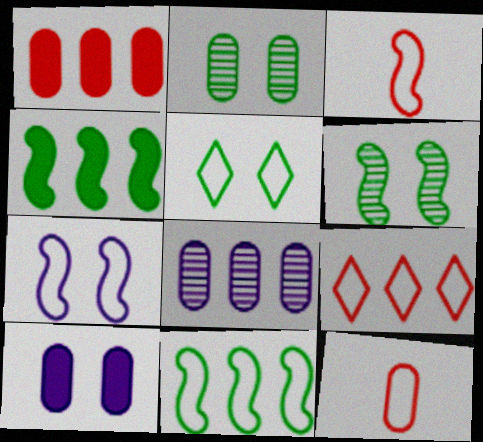[[3, 7, 11], 
[4, 8, 9]]